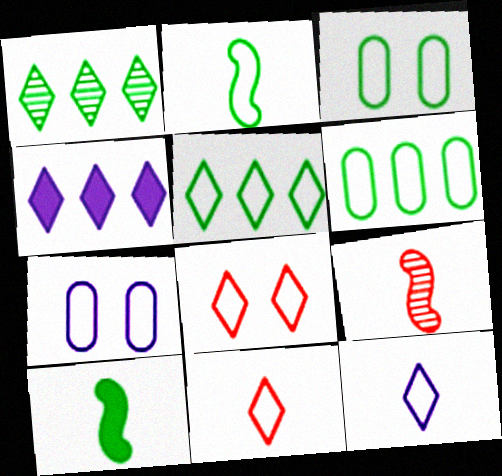[[1, 3, 10], 
[2, 3, 5], 
[3, 4, 9], 
[5, 8, 12]]